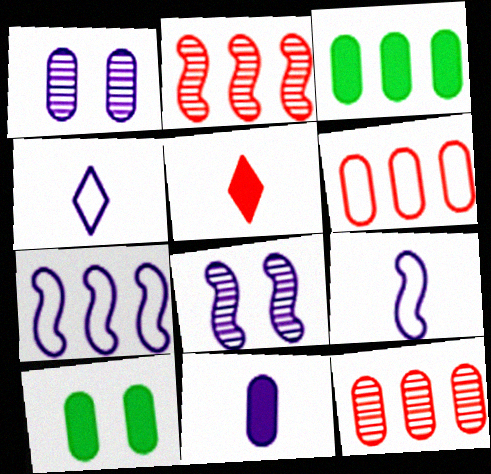[[2, 4, 10]]